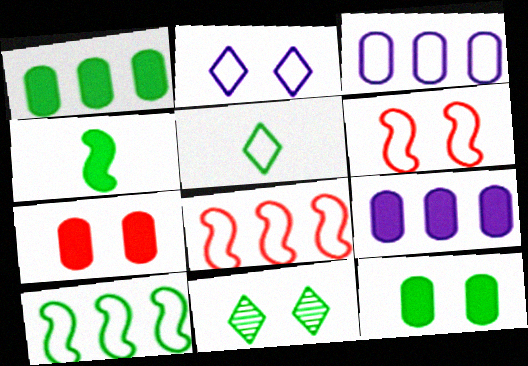[[3, 5, 6]]